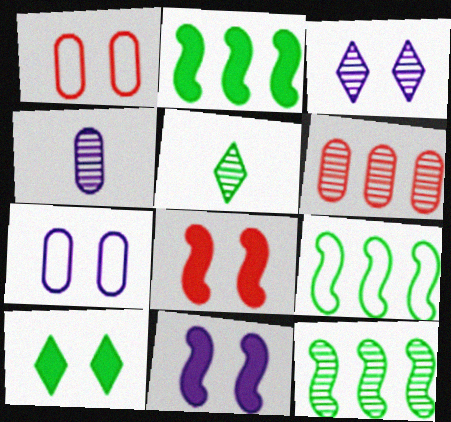[[2, 9, 12], 
[3, 7, 11]]